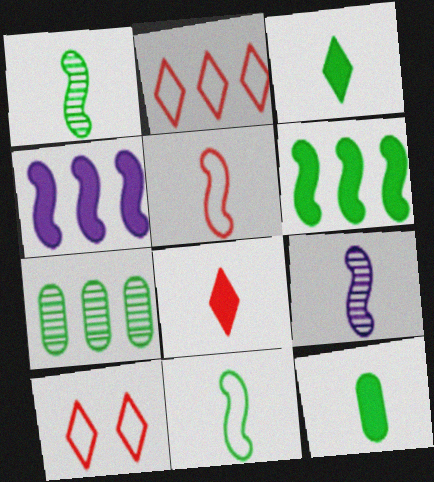[[2, 4, 7]]